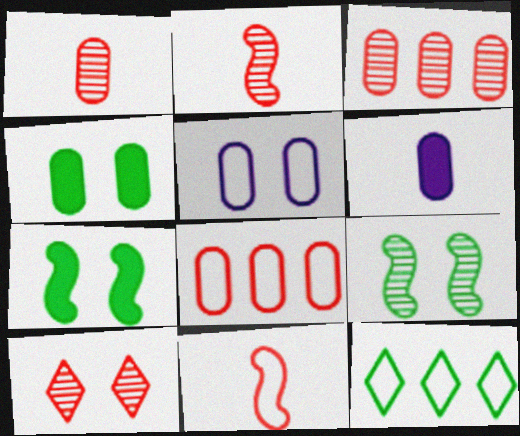[[2, 3, 10], 
[5, 7, 10], 
[5, 11, 12]]